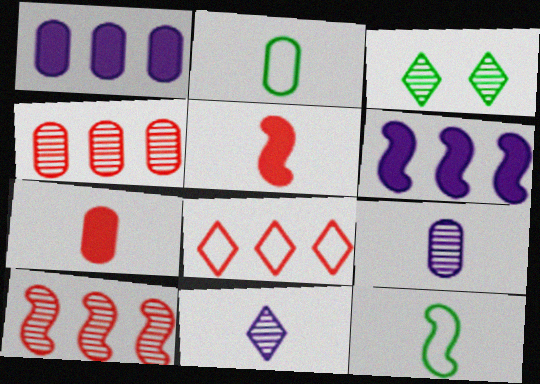[[2, 5, 11], 
[2, 7, 9], 
[3, 9, 10], 
[7, 11, 12]]